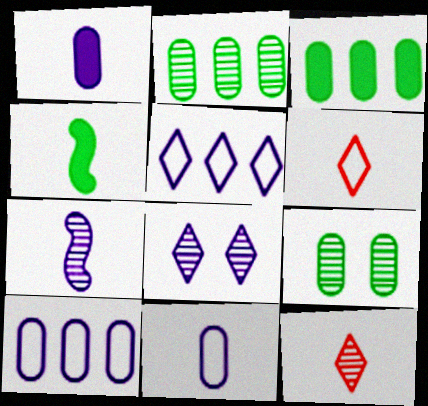[[4, 11, 12]]